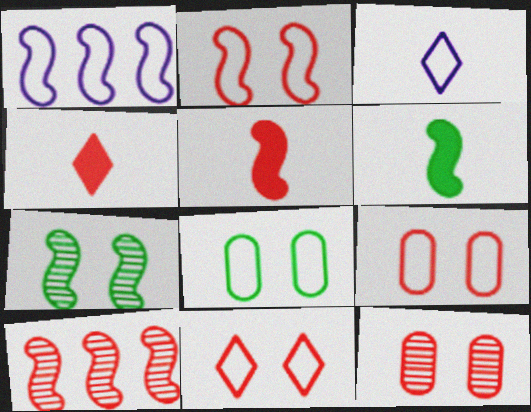[[1, 5, 7], 
[2, 5, 10], 
[2, 9, 11], 
[4, 9, 10]]